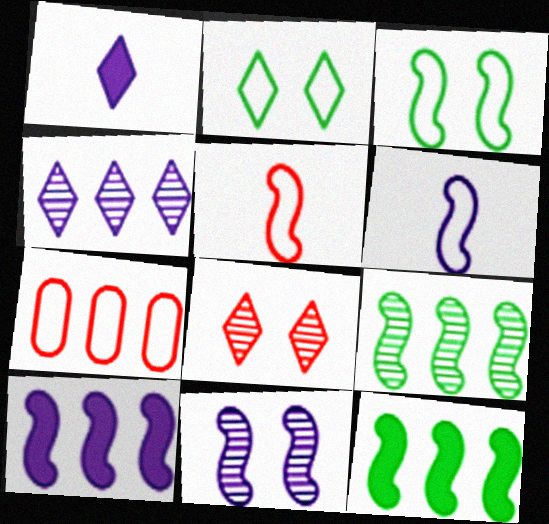[[2, 6, 7], 
[4, 7, 12], 
[5, 11, 12], 
[6, 10, 11]]